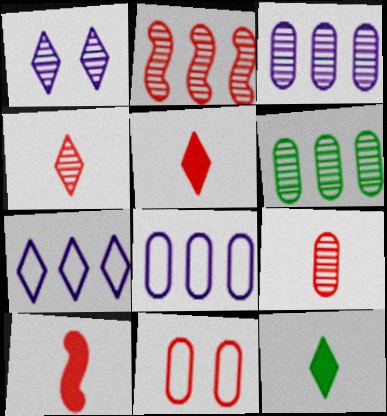[[2, 5, 11]]